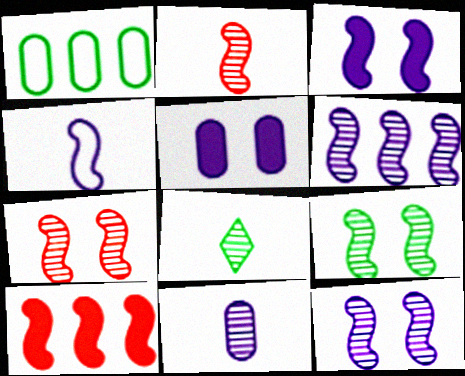[[2, 6, 9], 
[2, 8, 11], 
[3, 4, 6], 
[4, 9, 10], 
[7, 9, 12]]